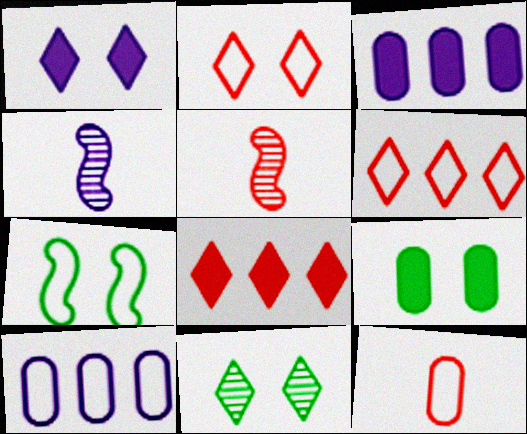[[1, 2, 11], 
[1, 4, 10], 
[4, 6, 9], 
[7, 9, 11]]